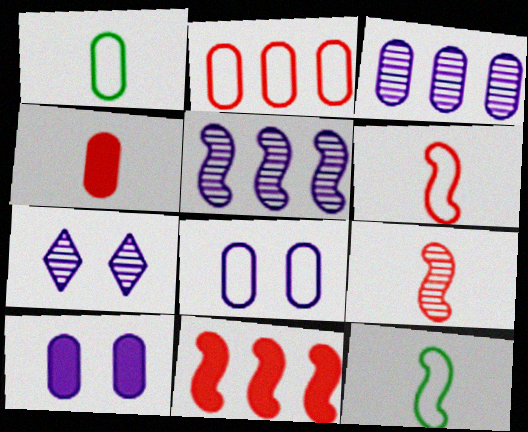[[1, 2, 8], 
[1, 7, 11]]